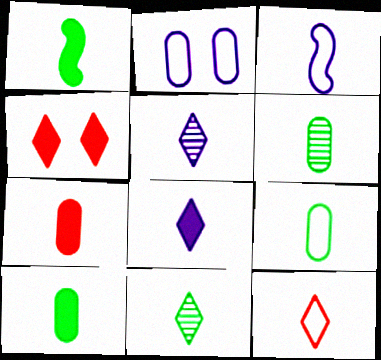[[1, 7, 8], 
[1, 9, 11], 
[3, 7, 11], 
[3, 9, 12], 
[6, 9, 10], 
[8, 11, 12]]